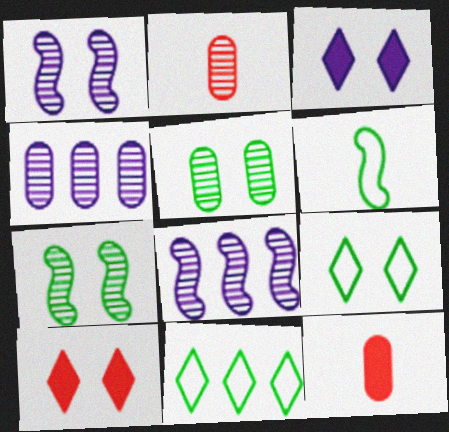[[1, 11, 12], 
[2, 4, 5], 
[4, 6, 10], 
[8, 9, 12]]